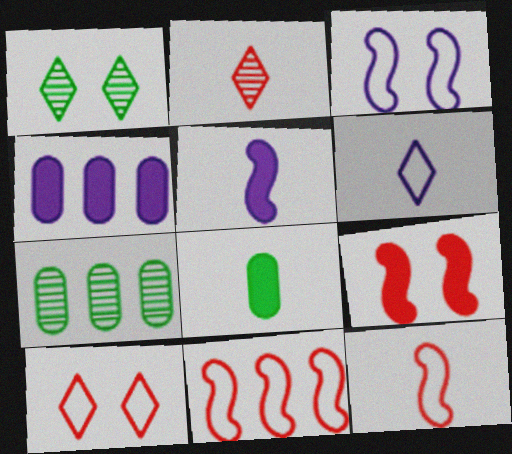[[1, 4, 12], 
[5, 7, 10], 
[6, 7, 9]]